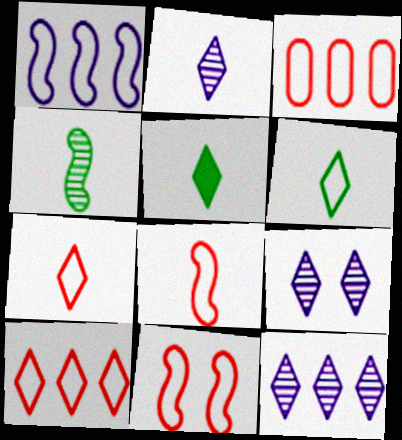[[2, 5, 7], 
[2, 9, 12], 
[3, 7, 11], 
[5, 9, 10]]